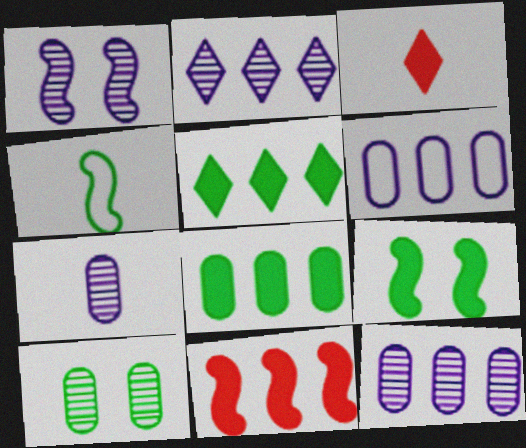[[1, 2, 7], 
[1, 4, 11], 
[3, 4, 7], 
[4, 5, 10]]